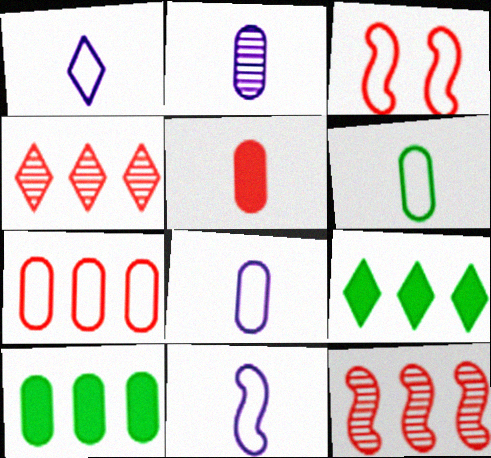[[1, 8, 11], 
[2, 3, 9], 
[2, 5, 6], 
[3, 4, 5]]